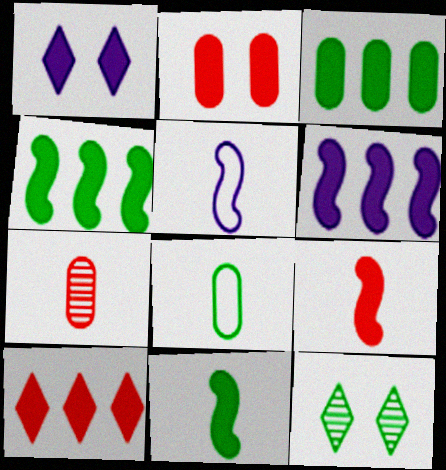[[1, 3, 9], 
[2, 9, 10], 
[3, 6, 10], 
[4, 8, 12]]